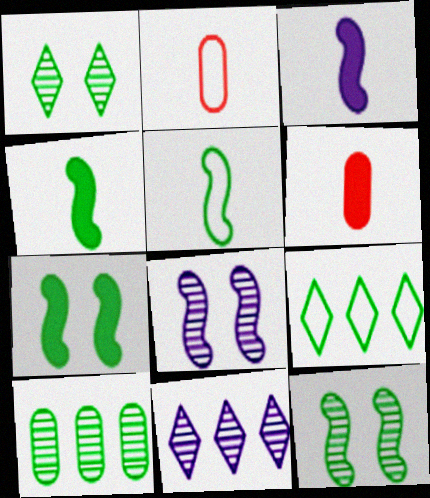[[2, 7, 11], 
[6, 8, 9]]